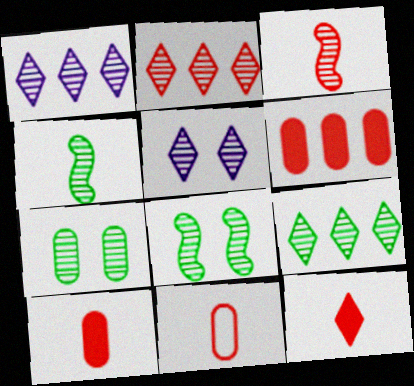[[1, 2, 9], 
[1, 3, 7], 
[3, 11, 12], 
[4, 7, 9]]